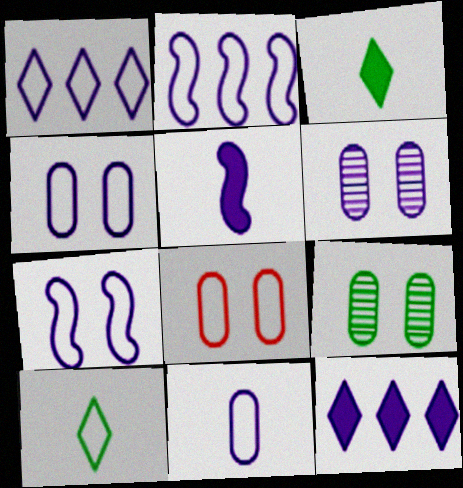[[1, 5, 6], 
[1, 7, 11], 
[2, 8, 10]]